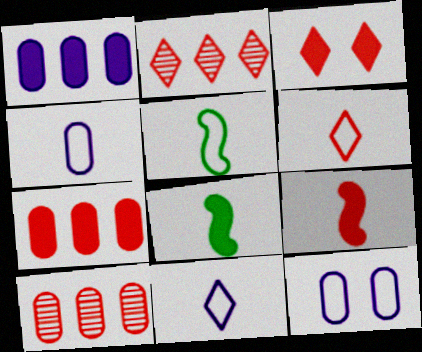[[1, 3, 8], 
[2, 3, 6], 
[2, 8, 12], 
[3, 7, 9], 
[4, 5, 6]]